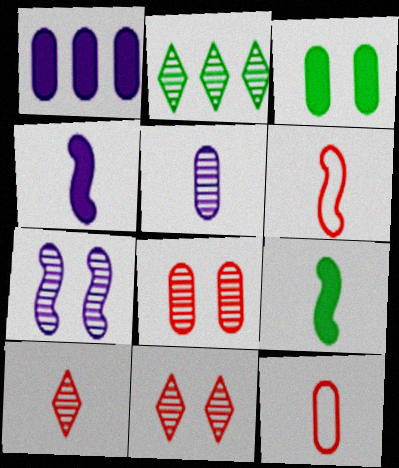[]